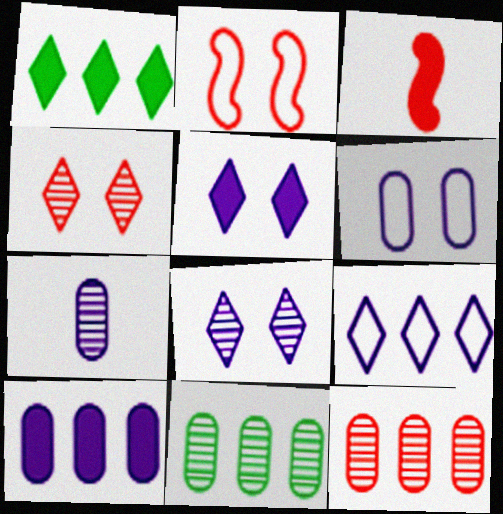[[1, 2, 7], 
[6, 7, 10]]